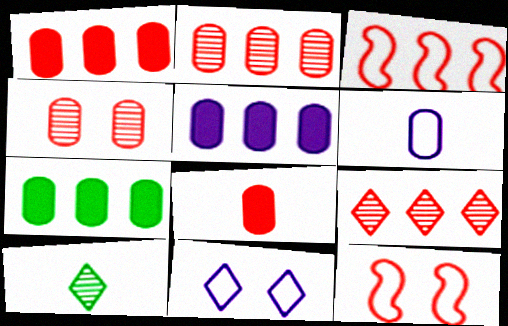[[1, 3, 9], 
[1, 5, 7], 
[4, 6, 7], 
[5, 10, 12], 
[8, 9, 12]]